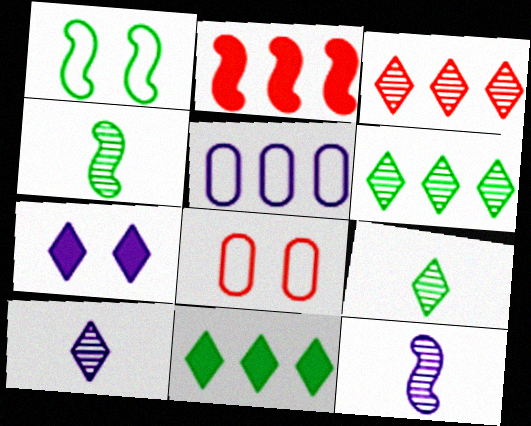[[1, 2, 12], 
[2, 5, 6], 
[5, 7, 12], 
[8, 11, 12]]